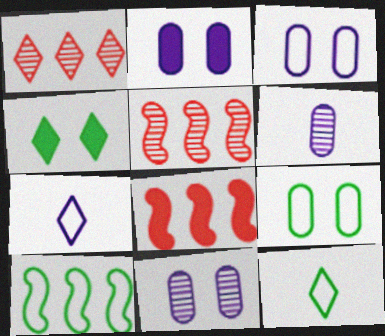[[1, 4, 7], 
[2, 3, 11], 
[2, 5, 12], 
[8, 11, 12], 
[9, 10, 12]]